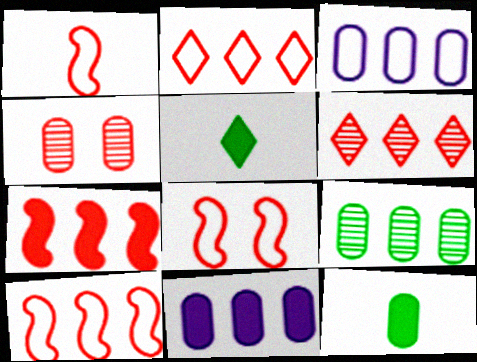[[1, 8, 10], 
[3, 4, 12]]